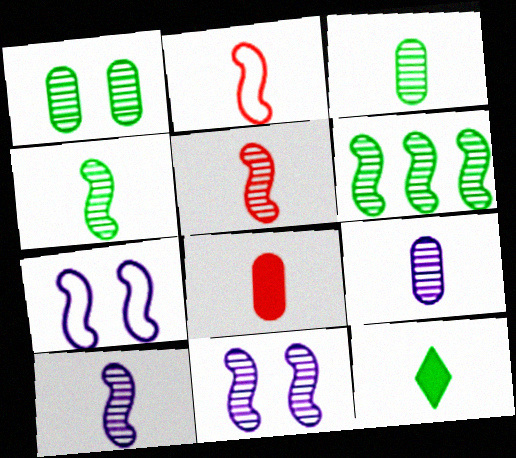[[2, 9, 12], 
[4, 5, 10], 
[5, 6, 11]]